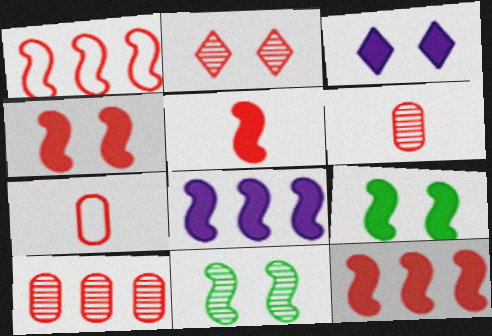[[2, 7, 12], 
[4, 5, 12], 
[5, 8, 9]]